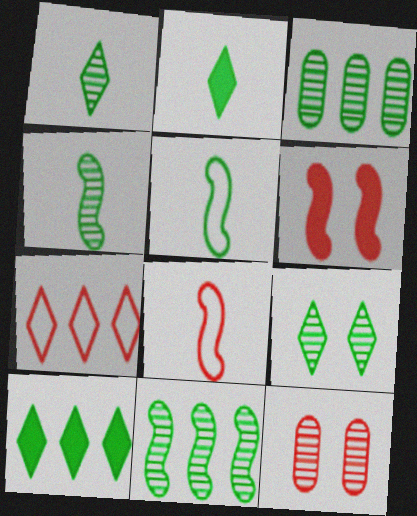[[3, 4, 9]]